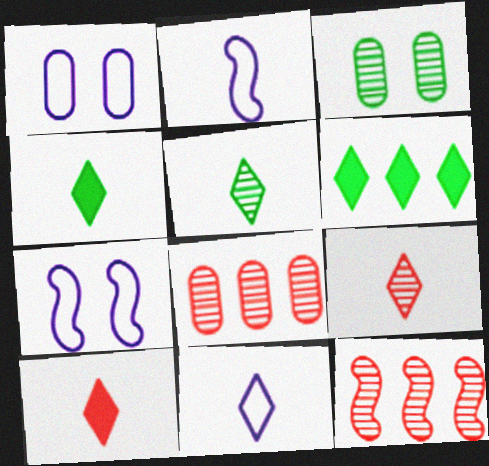[[1, 4, 12], 
[4, 7, 8], 
[4, 9, 11], 
[5, 10, 11]]